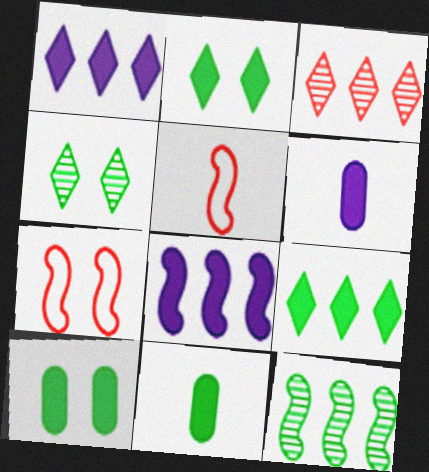[]